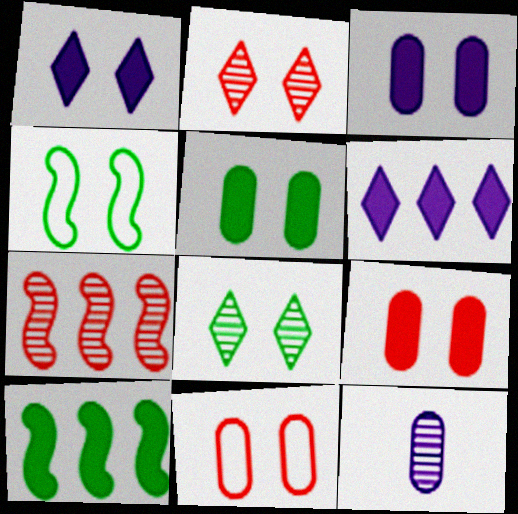[[2, 3, 4], 
[3, 5, 9], 
[4, 5, 8], 
[7, 8, 12]]